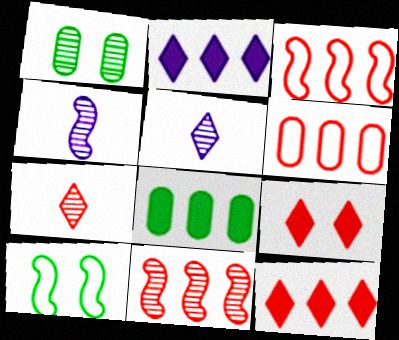[[1, 5, 11], 
[6, 11, 12]]